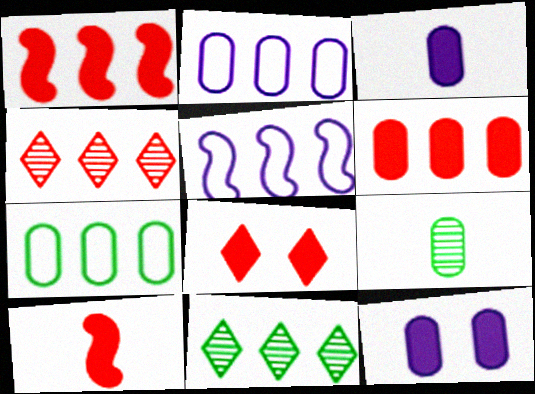[[1, 2, 11], 
[5, 6, 11], 
[5, 8, 9], 
[6, 8, 10]]